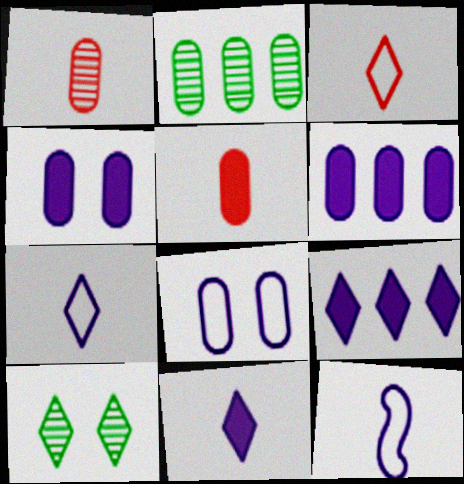[[2, 5, 8], 
[3, 9, 10]]